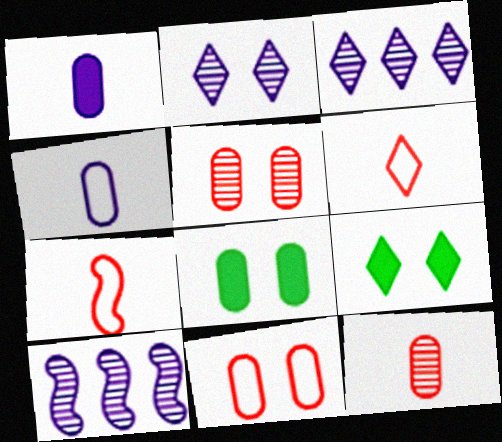[[3, 6, 9], 
[3, 7, 8], 
[6, 8, 10]]